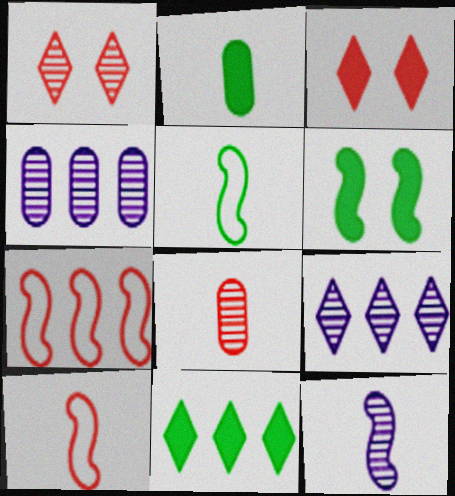[[2, 6, 11], 
[3, 4, 5], 
[3, 7, 8], 
[4, 7, 11], 
[6, 7, 12]]